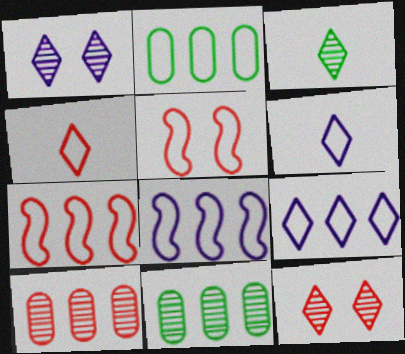[[2, 5, 6], 
[2, 7, 9]]